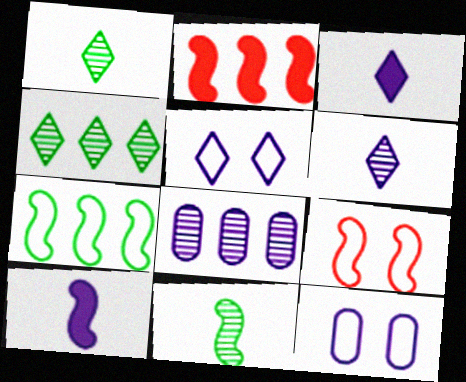[[1, 2, 12], 
[5, 8, 10]]